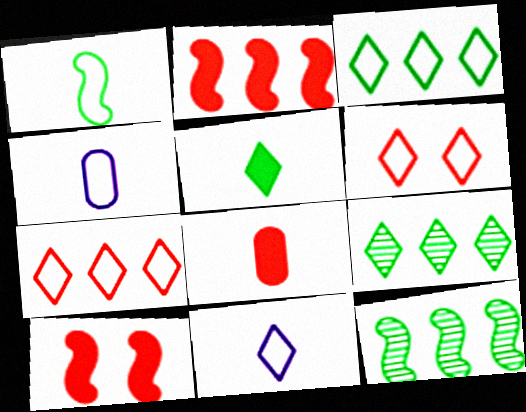[[3, 6, 11], 
[4, 9, 10]]